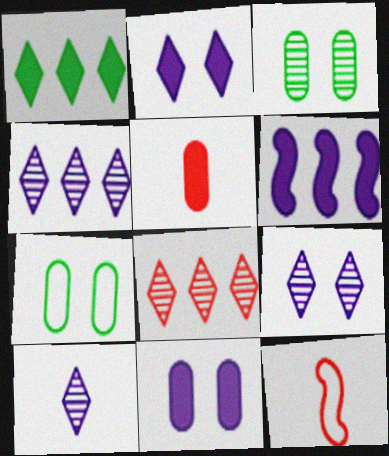[[4, 9, 10]]